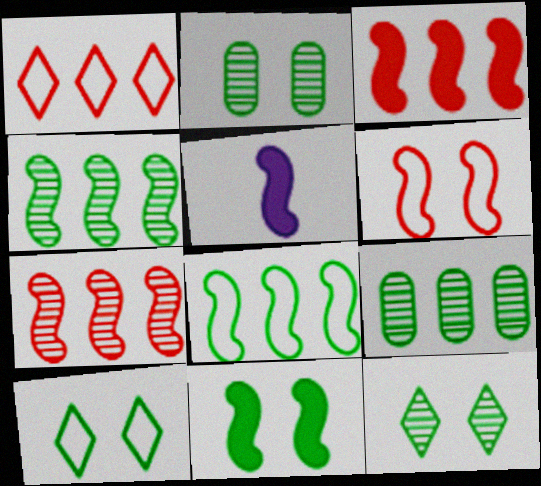[[1, 2, 5], 
[2, 10, 11], 
[3, 5, 11], 
[4, 5, 6]]